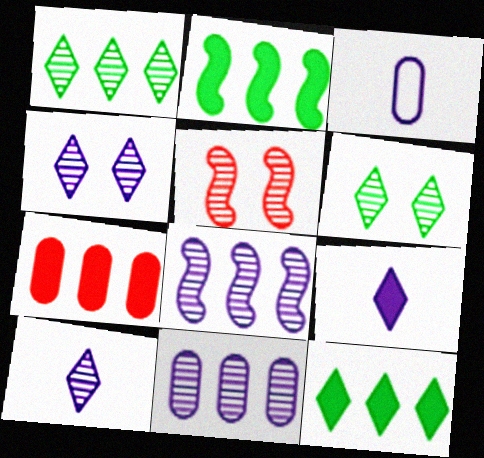[[3, 5, 12]]